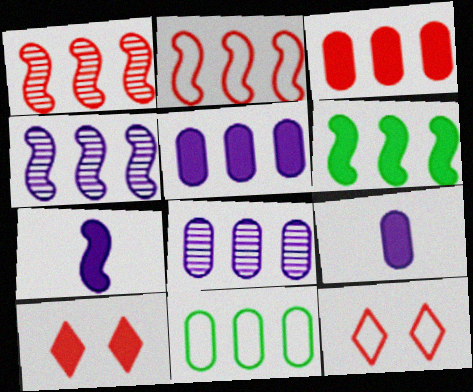[[2, 4, 6], 
[3, 8, 11], 
[6, 9, 10]]